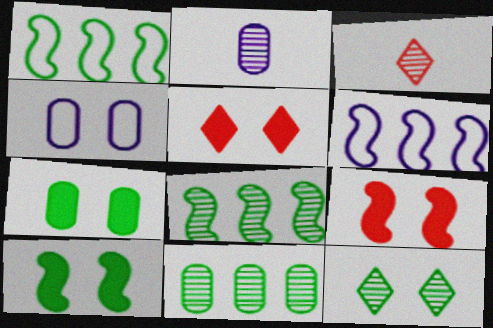[[1, 2, 5], 
[3, 6, 7], 
[4, 9, 12]]